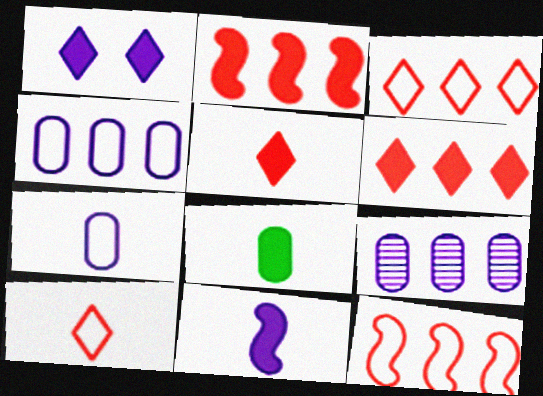[[1, 2, 8], 
[5, 8, 11]]